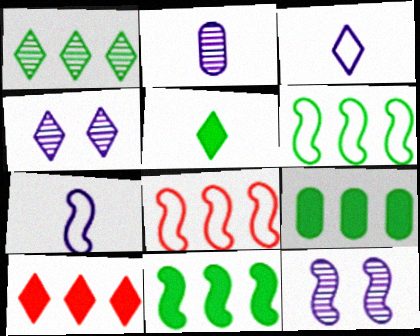[[1, 6, 9]]